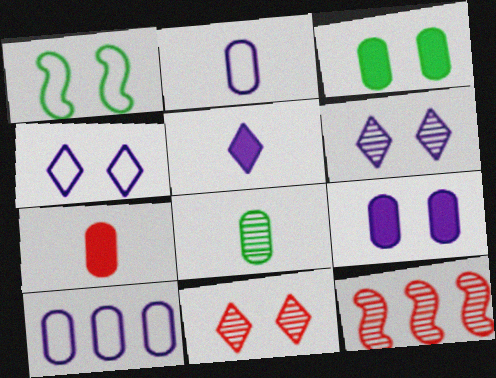[[1, 9, 11], 
[2, 7, 8], 
[6, 8, 12]]